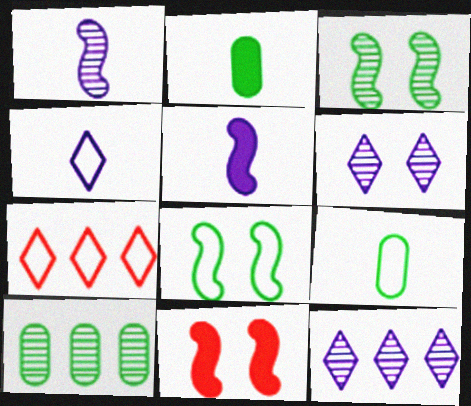[[4, 10, 11], 
[9, 11, 12]]